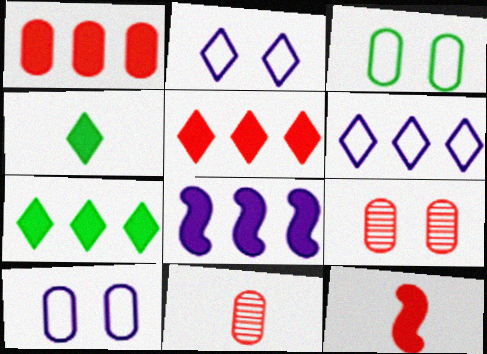[[1, 7, 8]]